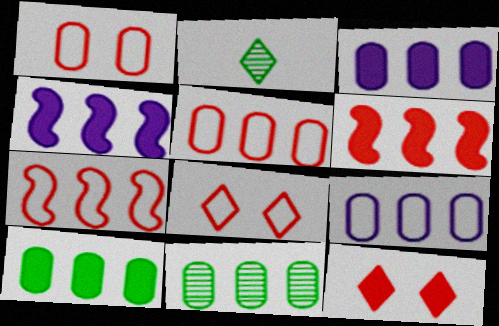[[1, 2, 4], 
[3, 5, 11]]